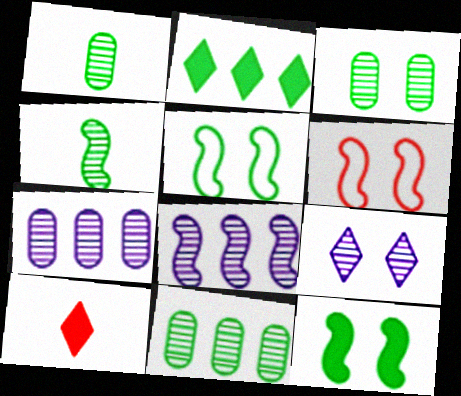[[1, 2, 5], 
[1, 3, 11], 
[5, 7, 10]]